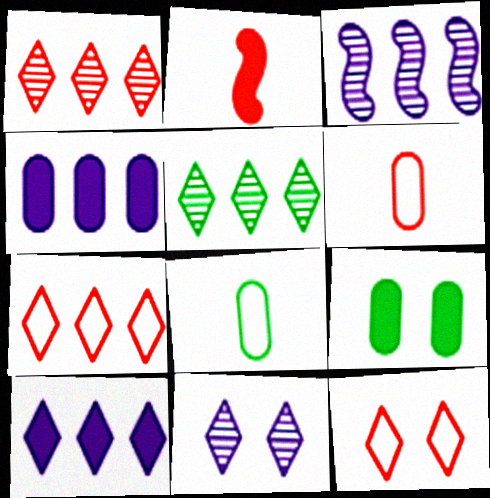[[2, 9, 10], 
[5, 7, 10]]